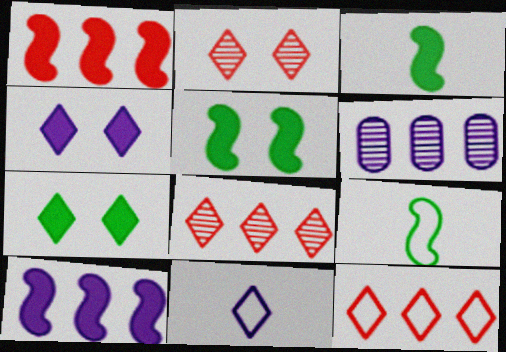[[7, 8, 11]]